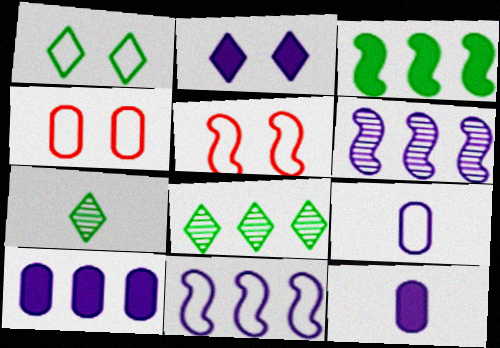[[2, 6, 9], 
[5, 7, 10], 
[5, 8, 12]]